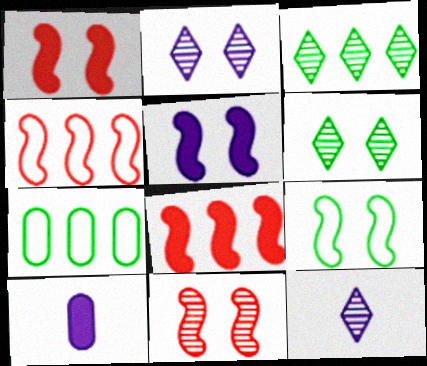[[1, 7, 12], 
[4, 6, 10], 
[5, 9, 11]]